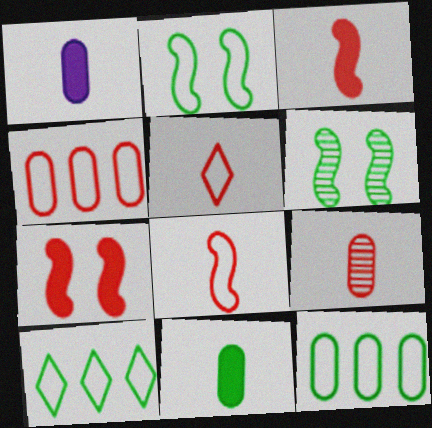[[3, 5, 9], 
[6, 10, 11]]